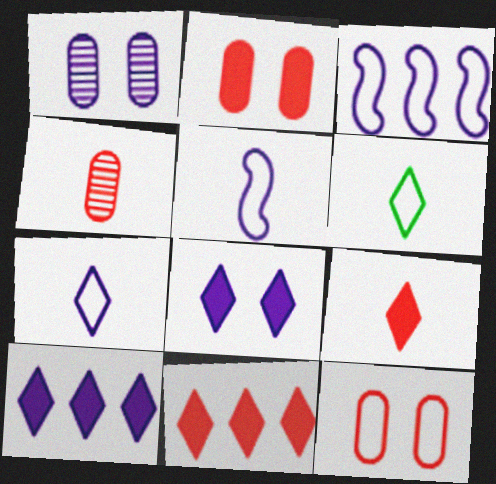[[1, 5, 10], 
[3, 6, 12]]